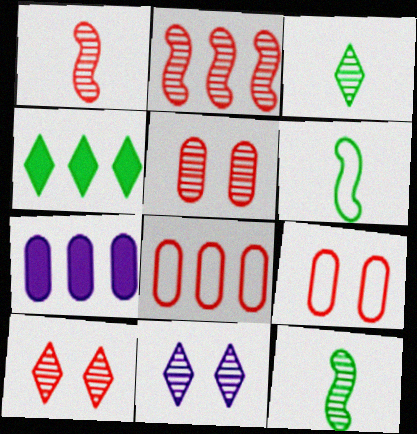[[6, 7, 10]]